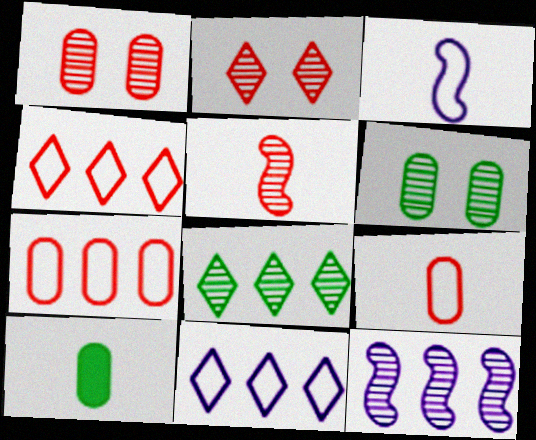[]